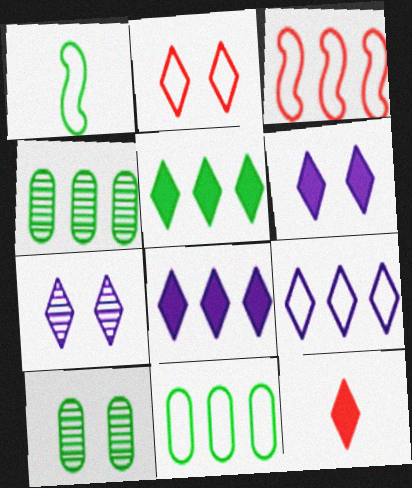[[1, 5, 10], 
[3, 4, 8], 
[3, 9, 11], 
[5, 6, 12]]